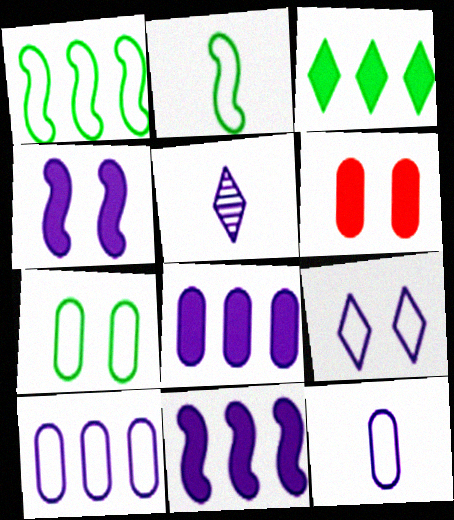[[1, 5, 6], 
[4, 5, 10]]